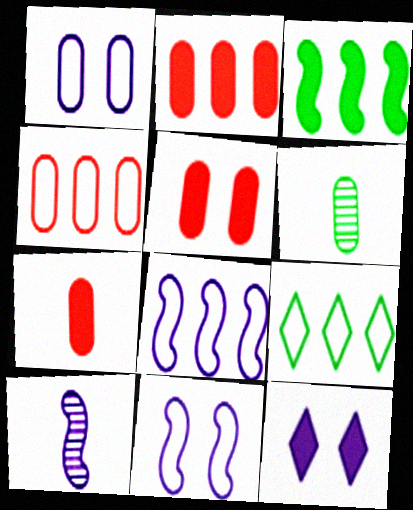[[1, 2, 6], 
[2, 5, 7], 
[3, 7, 12], 
[4, 8, 9], 
[5, 9, 10]]